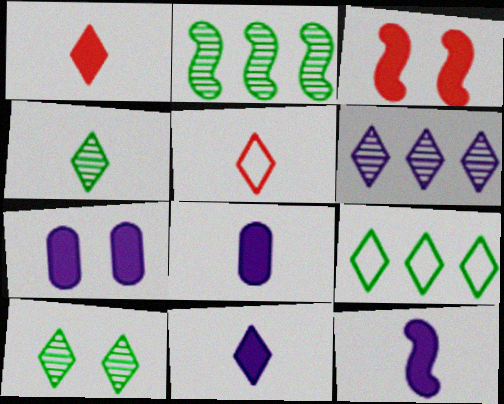[[2, 5, 7], 
[4, 5, 11], 
[8, 11, 12]]